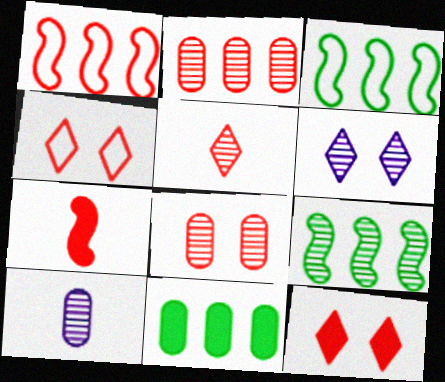[[2, 4, 7], 
[3, 10, 12]]